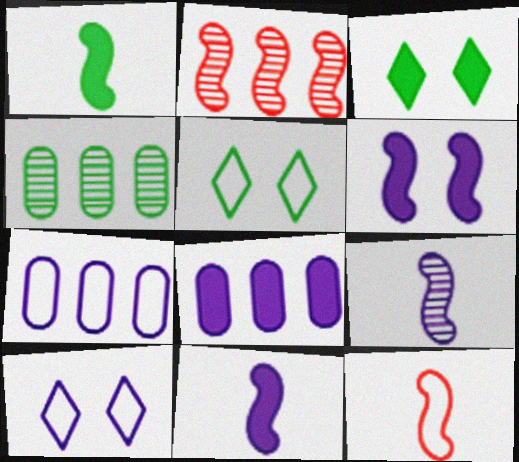[[1, 4, 5], 
[1, 9, 12], 
[5, 7, 12], 
[8, 9, 10]]